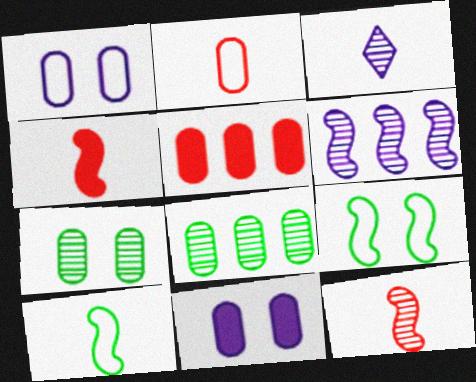[[2, 8, 11], 
[3, 5, 9], 
[4, 6, 9]]